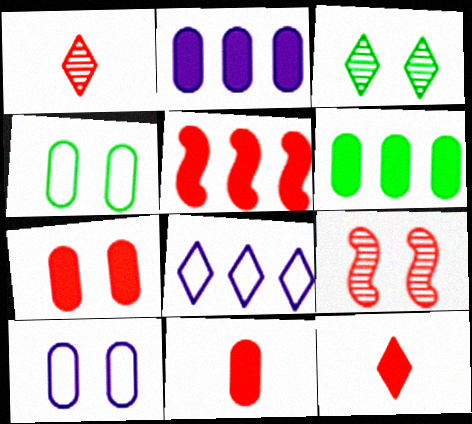[[3, 8, 12], 
[5, 7, 12]]